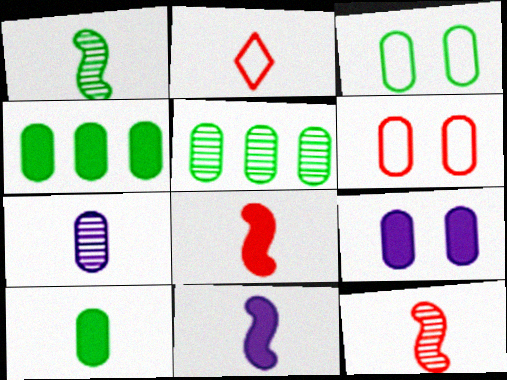[[3, 5, 10], 
[4, 6, 7]]